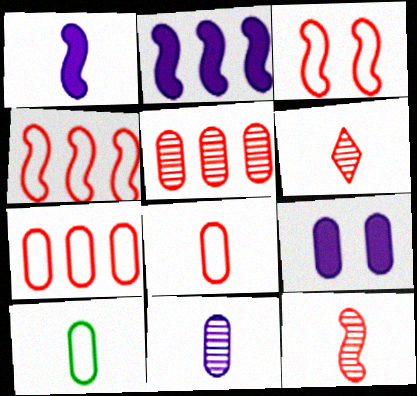[[1, 6, 10], 
[5, 9, 10]]